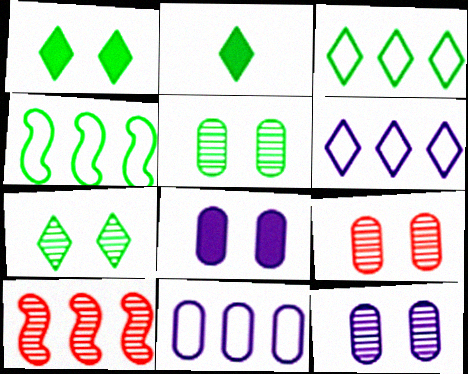[[2, 3, 7], 
[2, 4, 5], 
[5, 9, 12]]